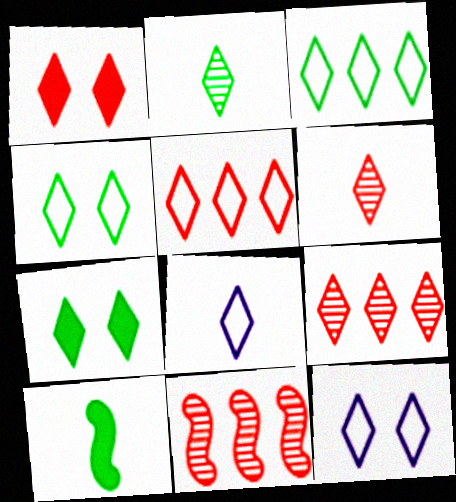[[1, 5, 6], 
[2, 3, 7], 
[4, 5, 8], 
[7, 8, 9]]